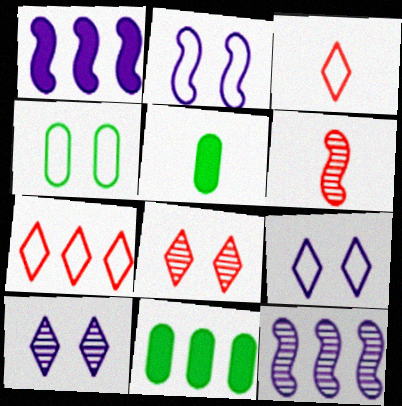[[6, 9, 11], 
[7, 11, 12]]